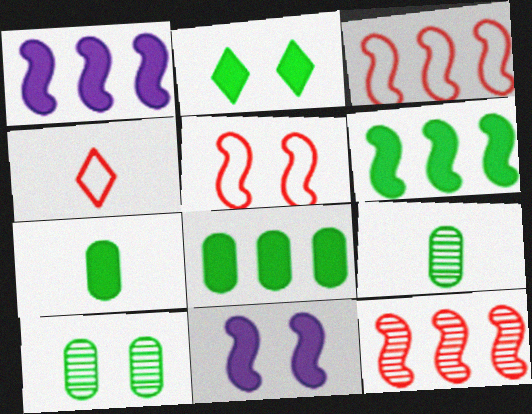[[1, 4, 10], 
[2, 6, 7]]